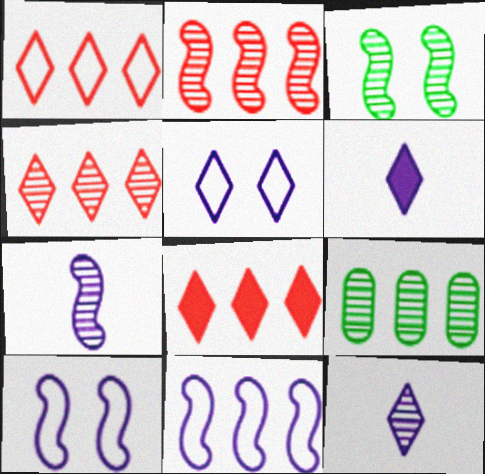[[1, 4, 8], 
[2, 3, 7], 
[8, 9, 11]]